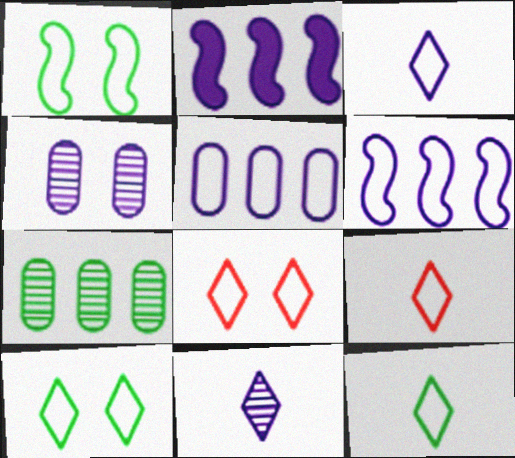[[1, 5, 9], 
[2, 3, 4], 
[3, 9, 12]]